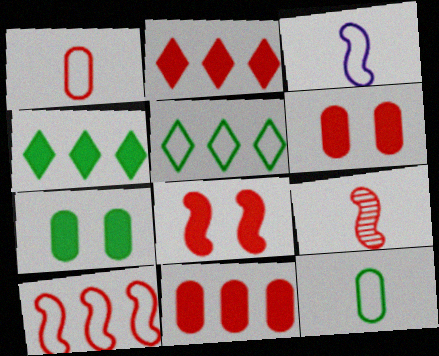[[8, 9, 10]]